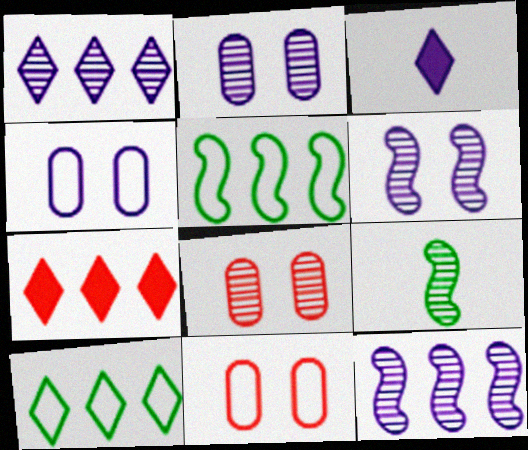[[1, 7, 10], 
[1, 8, 9], 
[3, 4, 12], 
[3, 5, 8], 
[4, 7, 9]]